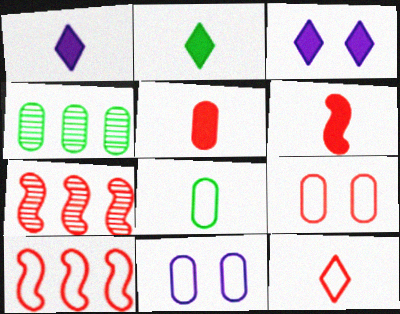[[2, 7, 11], 
[3, 7, 8], 
[4, 5, 11], 
[9, 10, 12]]